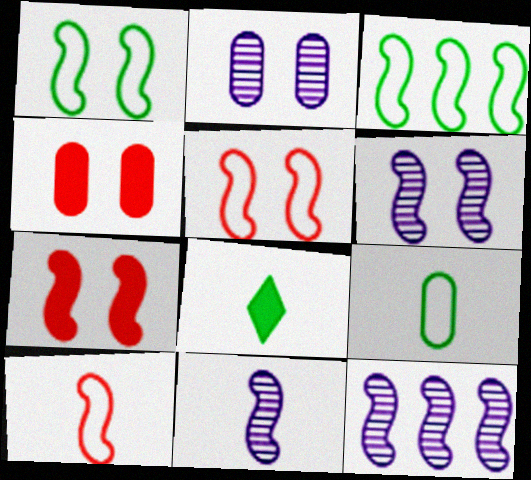[[1, 6, 7], 
[3, 7, 11], 
[6, 11, 12]]